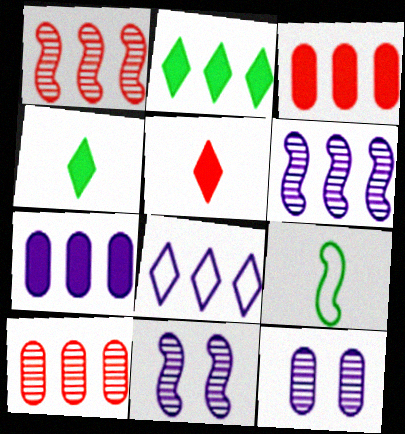[[6, 7, 8]]